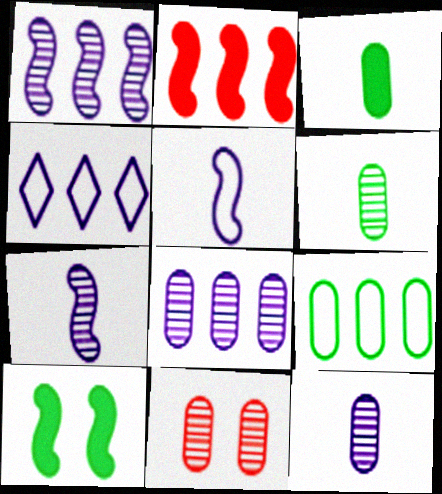[[6, 8, 11]]